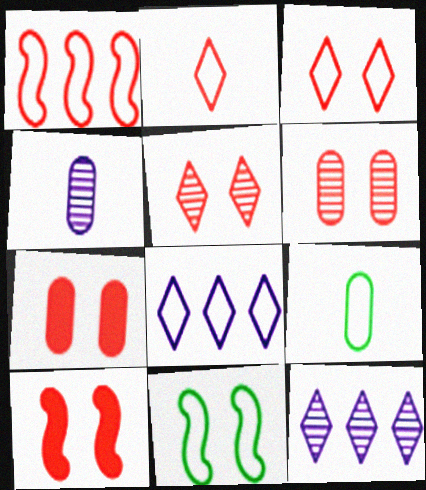[[3, 6, 10], 
[9, 10, 12]]